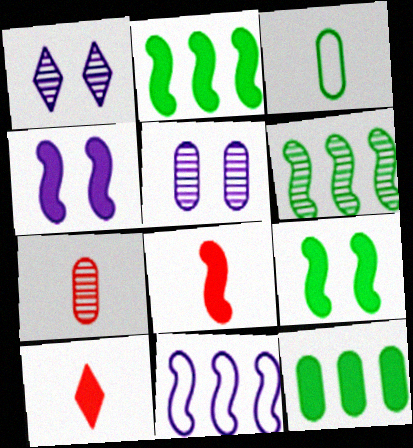[[1, 6, 7], 
[2, 4, 8], 
[4, 10, 12]]